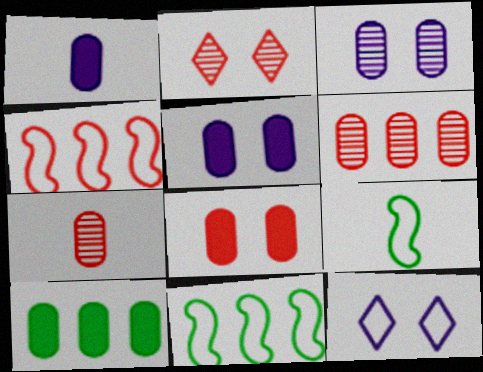[[1, 2, 11], 
[1, 8, 10]]